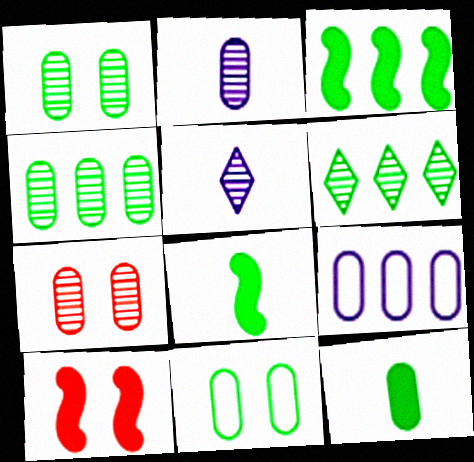[[2, 4, 7], 
[4, 11, 12], 
[6, 8, 11], 
[7, 9, 12]]